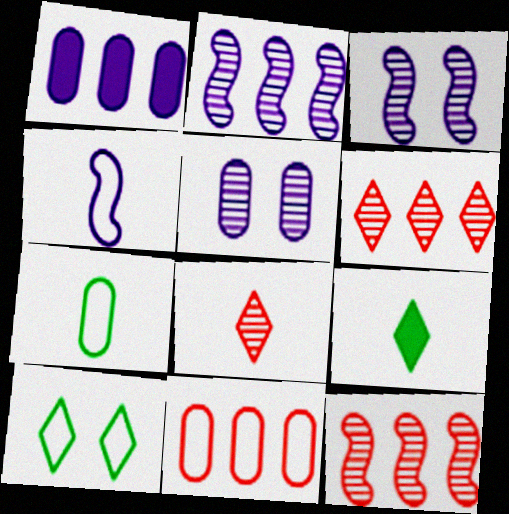[[3, 9, 11], 
[4, 10, 11]]